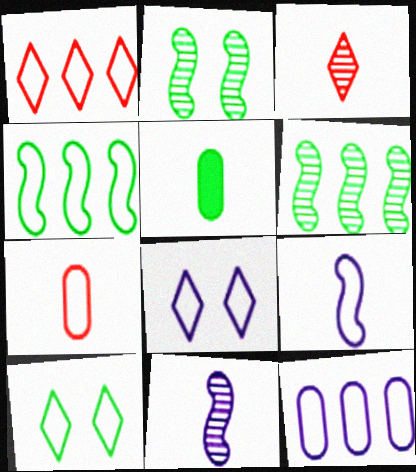[[1, 4, 12], 
[3, 5, 9], 
[4, 7, 8], 
[5, 6, 10], 
[8, 9, 12]]